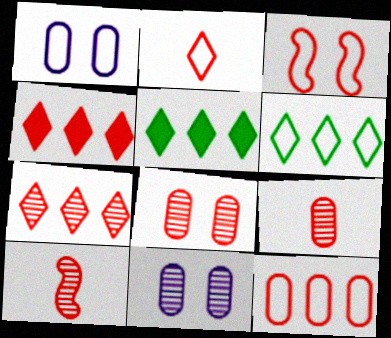[[1, 5, 10], 
[2, 3, 12], 
[3, 4, 9], 
[7, 8, 10]]